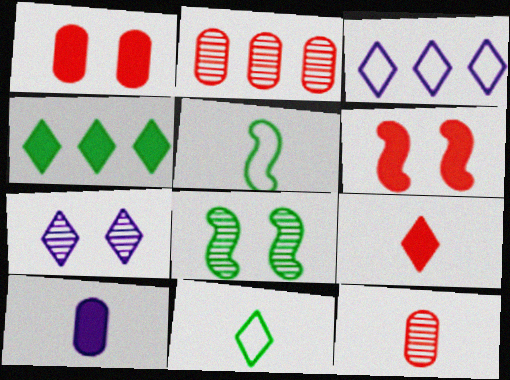[[4, 6, 10]]